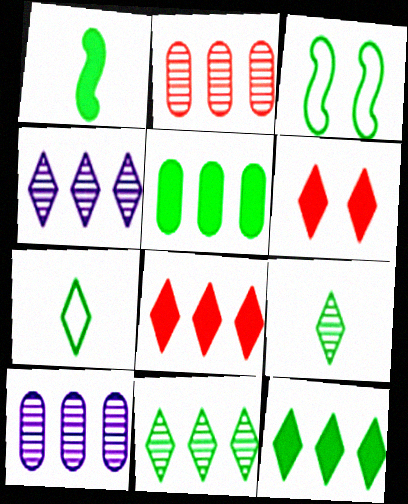[[3, 5, 9], 
[4, 6, 7]]